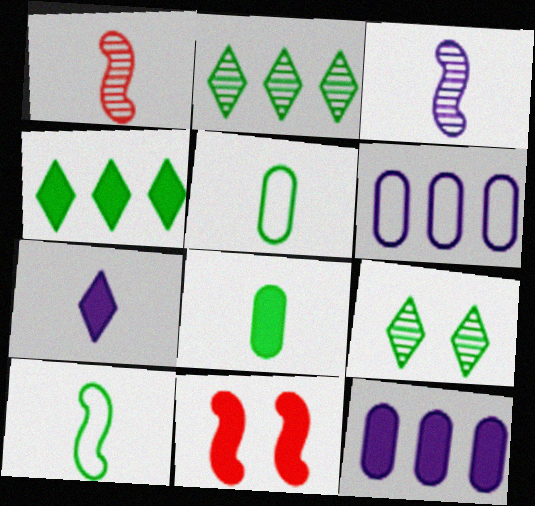[[1, 5, 7]]